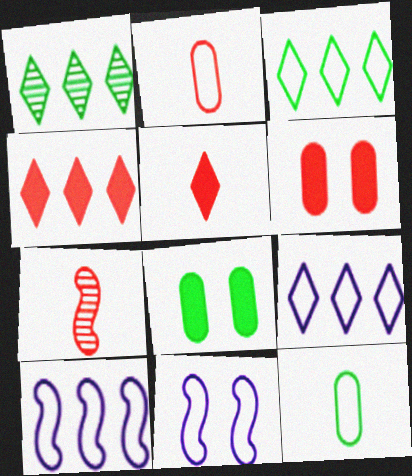[[1, 4, 9], 
[2, 3, 11], 
[2, 5, 7], 
[7, 8, 9]]